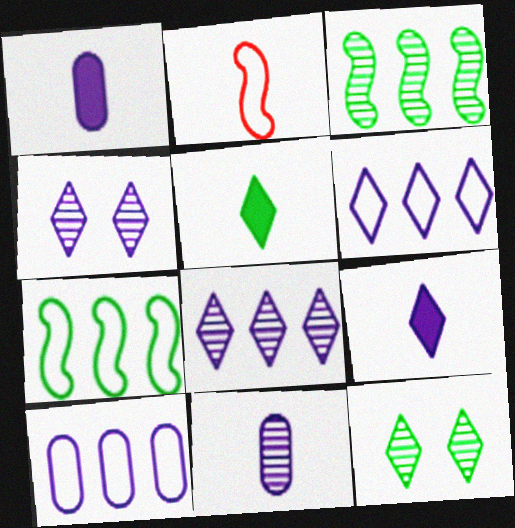[[2, 5, 11], 
[4, 6, 9]]